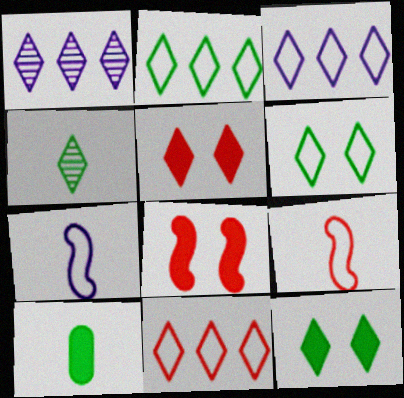[[2, 3, 11], 
[2, 4, 12], 
[3, 4, 5]]